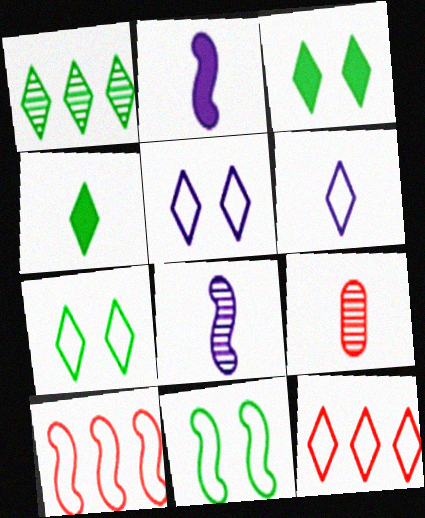[[1, 4, 7], 
[6, 7, 12]]